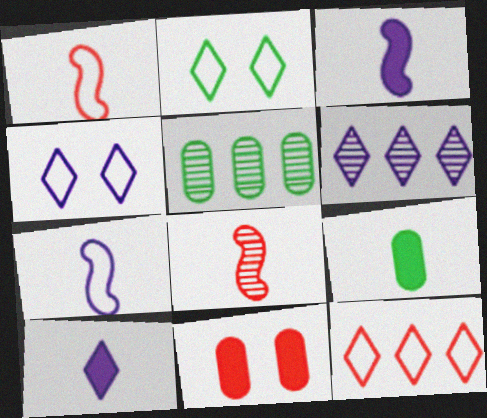[[4, 6, 10], 
[8, 11, 12]]